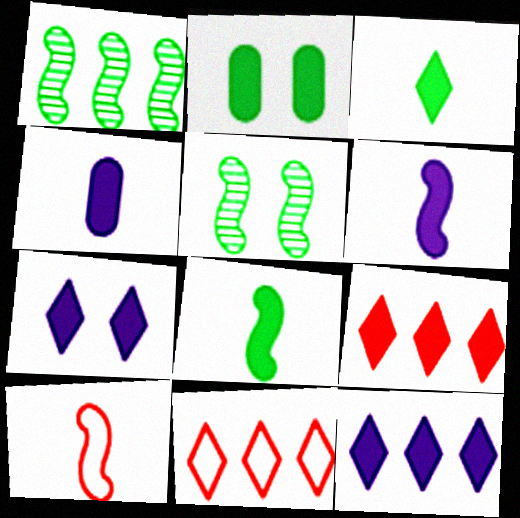[[2, 6, 9], 
[3, 7, 9], 
[4, 5, 11]]